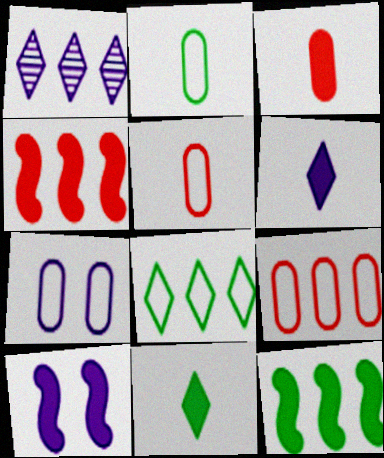[[1, 9, 12], 
[2, 7, 9]]